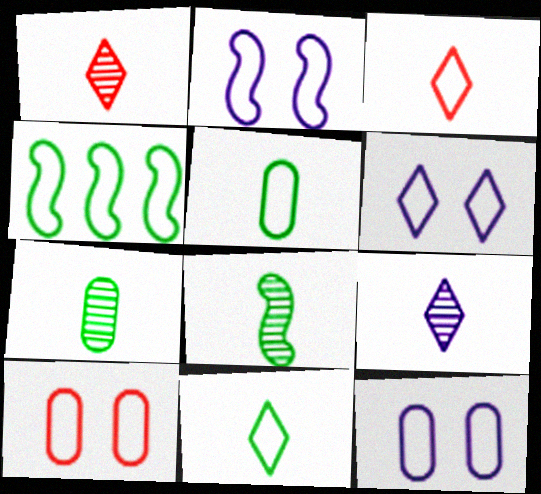[[2, 6, 12], 
[3, 4, 12]]